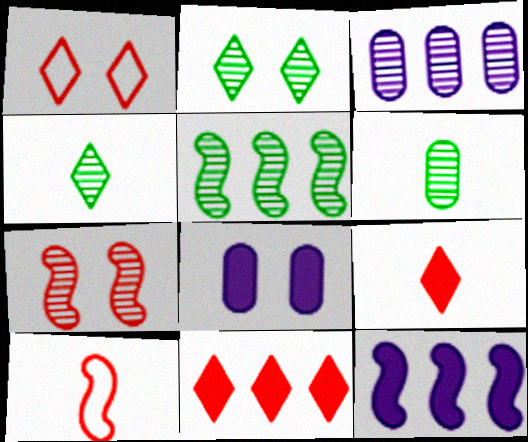[[1, 6, 12], 
[2, 5, 6], 
[3, 4, 7]]